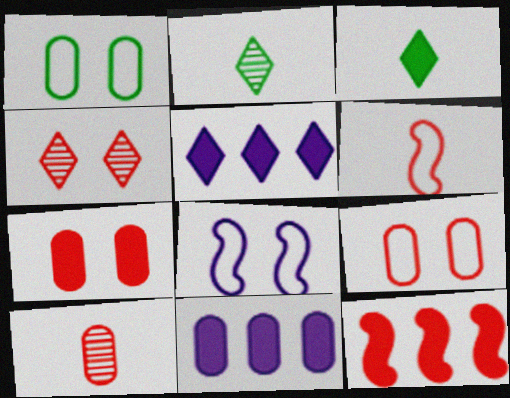[[1, 10, 11]]